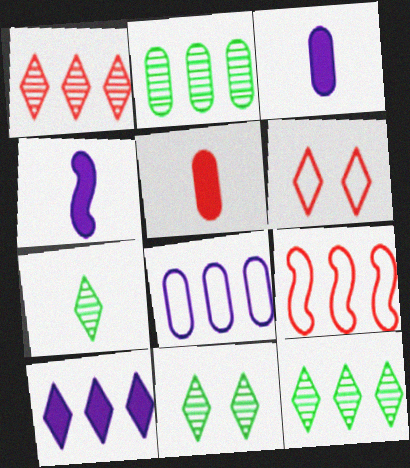[[2, 4, 6], 
[2, 9, 10], 
[3, 9, 11], 
[6, 7, 10], 
[7, 11, 12]]